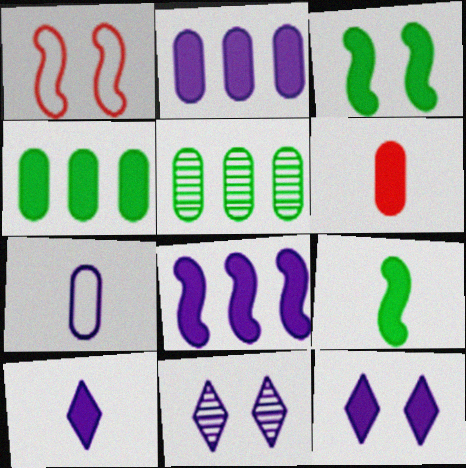[[1, 5, 10], 
[6, 9, 10], 
[7, 8, 11]]